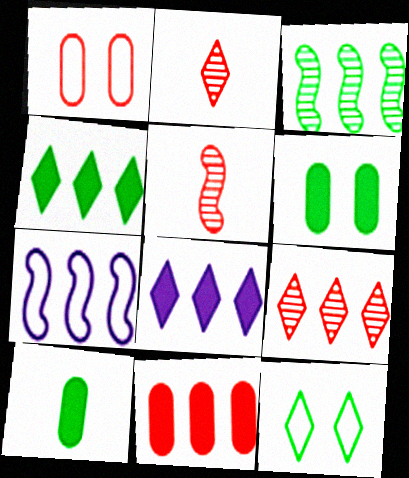[[2, 6, 7], 
[2, 8, 12], 
[3, 10, 12]]